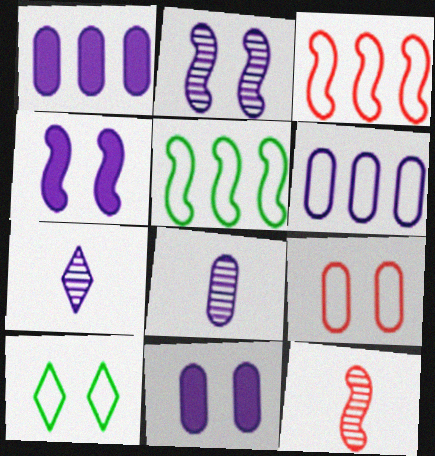[[1, 10, 12], 
[4, 5, 12], 
[4, 6, 7], 
[6, 8, 11]]